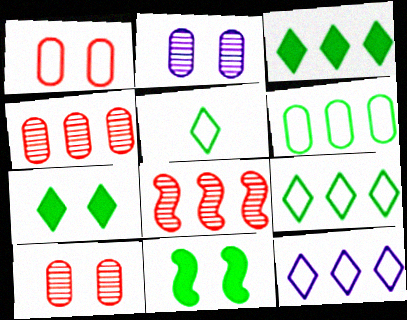[]